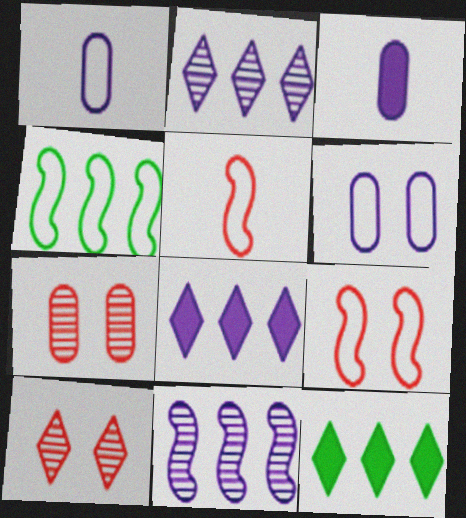[[3, 4, 10]]